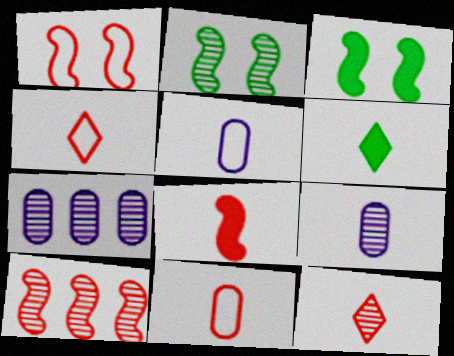[[1, 6, 7], 
[1, 8, 10], 
[2, 7, 12], 
[3, 4, 7], 
[8, 11, 12]]